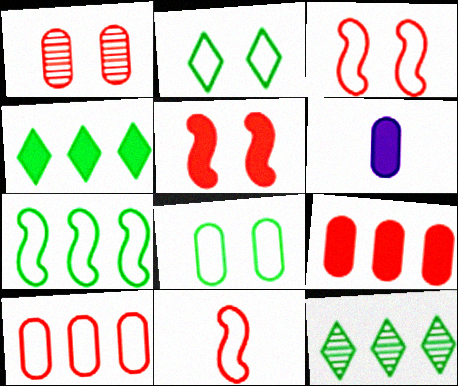[[3, 6, 12], 
[4, 5, 6]]